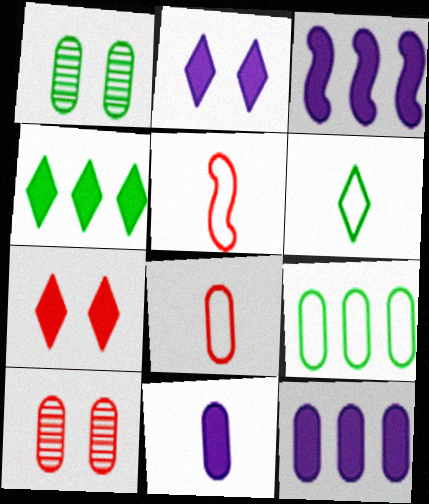[[1, 8, 12], 
[2, 3, 11], 
[3, 6, 10], 
[9, 10, 11]]